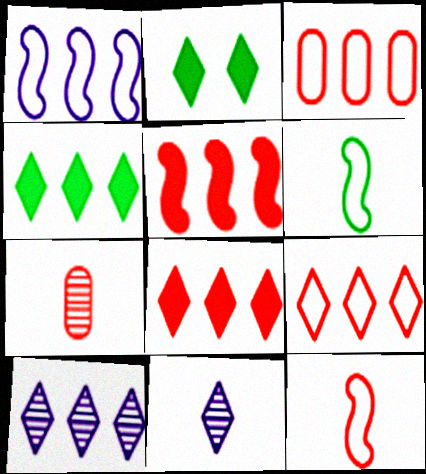[[1, 2, 7], 
[2, 9, 11], 
[4, 9, 10]]